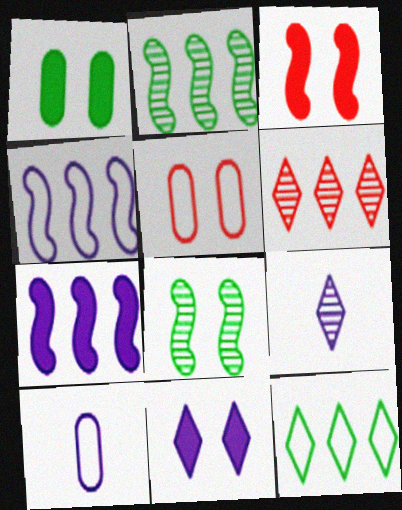[[1, 3, 11], 
[5, 8, 11]]